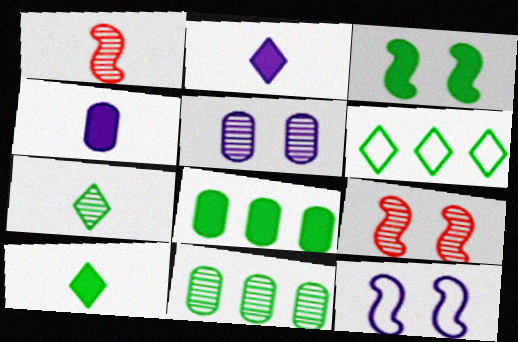[[3, 8, 10], 
[3, 9, 12], 
[4, 6, 9]]